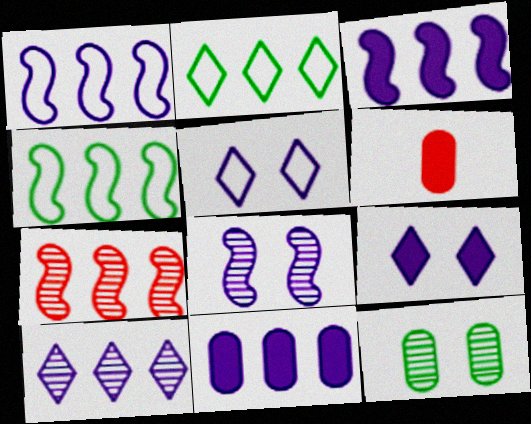[[1, 10, 11], 
[2, 6, 8], 
[2, 7, 11], 
[3, 4, 7]]